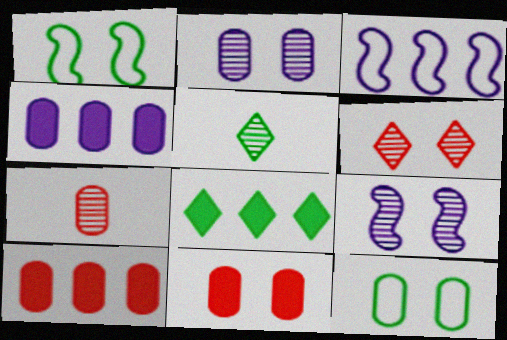[[2, 11, 12], 
[3, 5, 11], 
[4, 7, 12]]